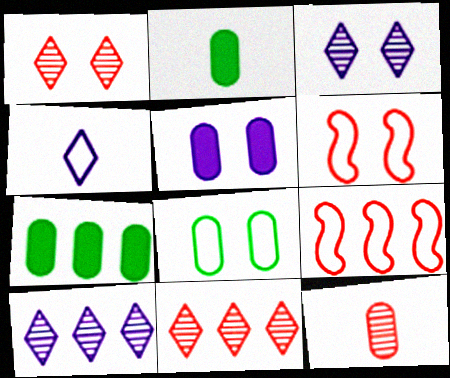[[2, 3, 9], 
[2, 6, 10], 
[4, 8, 9], 
[7, 9, 10]]